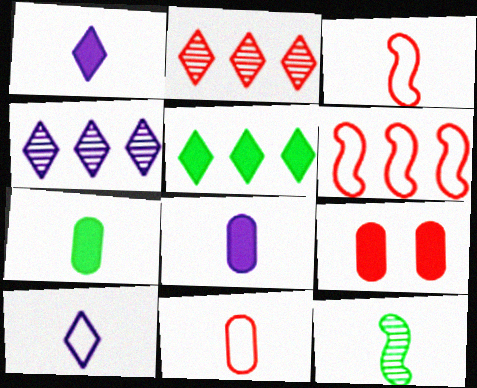[[1, 11, 12], 
[2, 3, 9]]